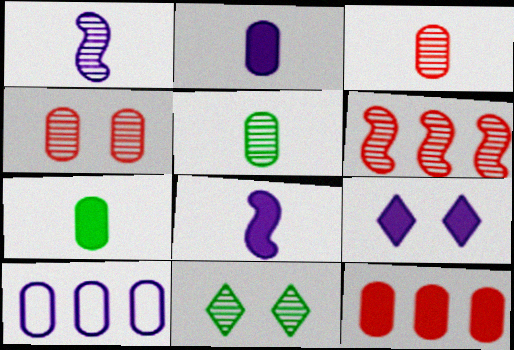[[1, 9, 10], 
[4, 7, 10]]